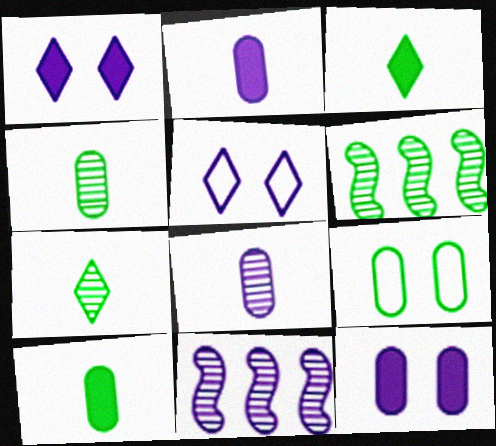[[2, 5, 11], 
[3, 6, 9]]